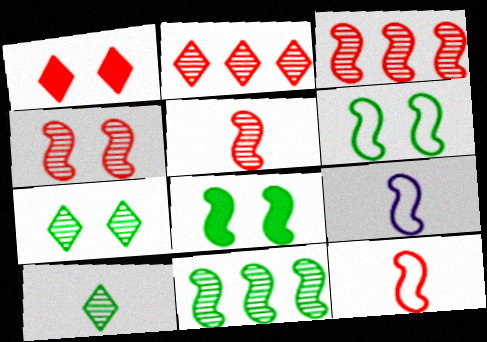[[3, 4, 5], 
[3, 8, 9]]